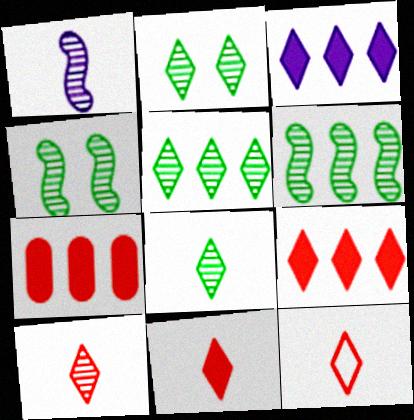[[2, 3, 12], 
[2, 5, 8], 
[10, 11, 12]]